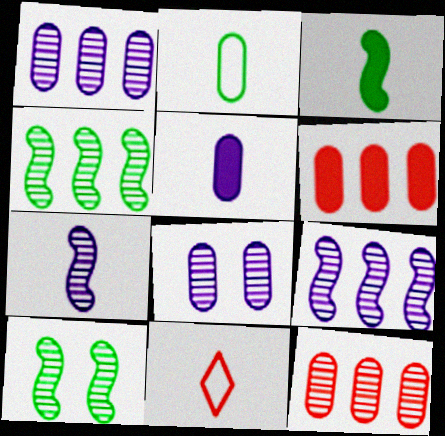[[2, 6, 8]]